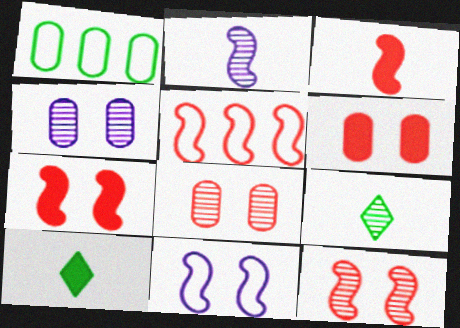[[3, 5, 12], 
[4, 5, 10]]